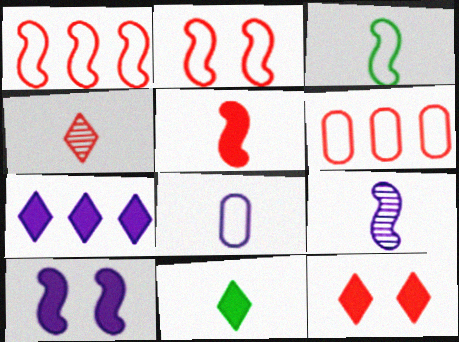[[3, 5, 9], 
[7, 11, 12]]